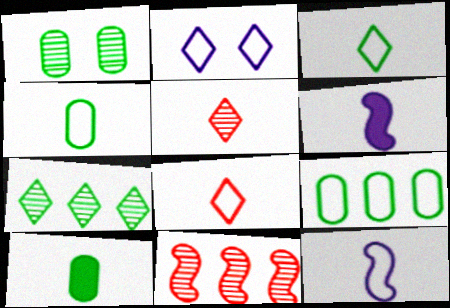[[1, 9, 10], 
[2, 10, 11], 
[4, 5, 6], 
[4, 8, 12], 
[5, 10, 12]]